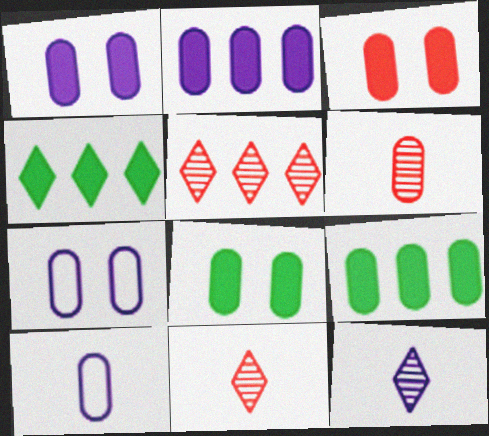[[1, 3, 8], 
[6, 7, 9]]